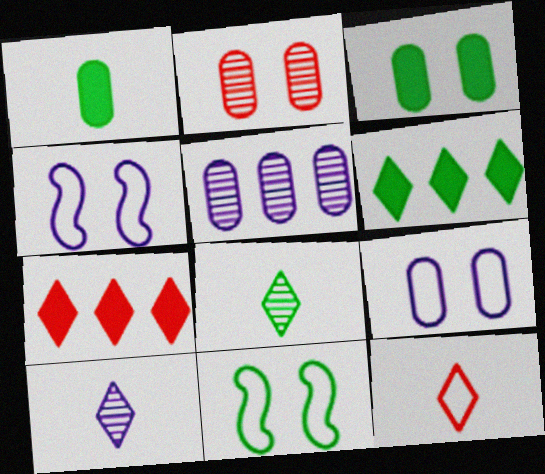[[2, 3, 9]]